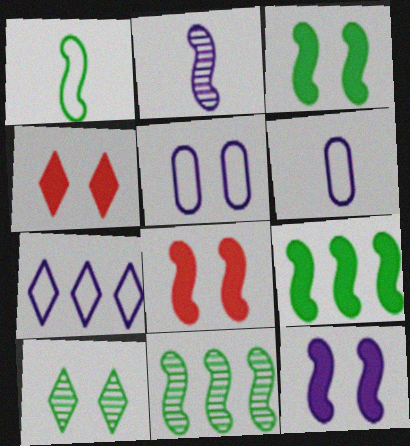[[1, 3, 11], 
[3, 8, 12], 
[4, 6, 11], 
[5, 8, 10]]